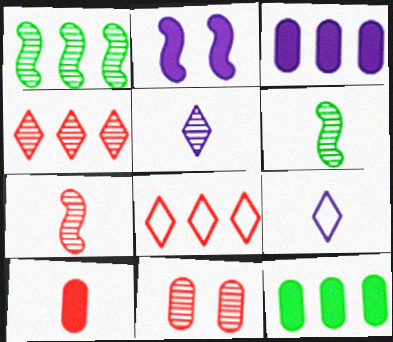[[1, 3, 8], 
[1, 5, 11], 
[4, 7, 11], 
[6, 9, 10]]